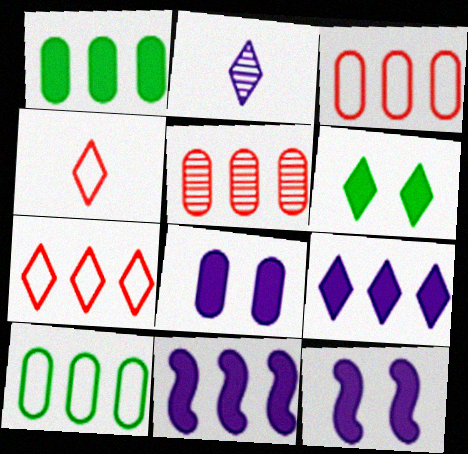[[2, 6, 7]]